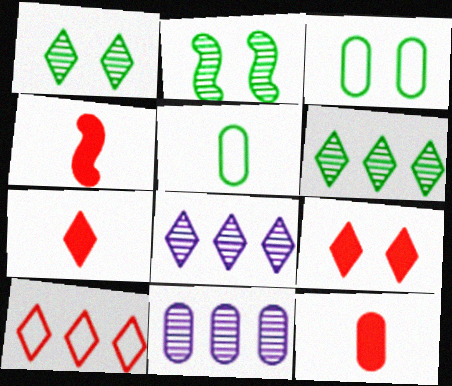[[3, 4, 8], 
[3, 11, 12], 
[4, 7, 12]]